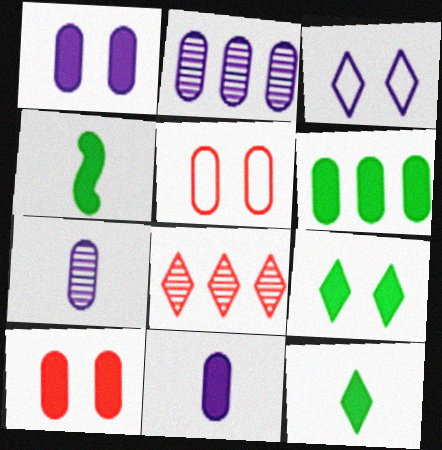[[3, 8, 12], 
[4, 6, 9], 
[5, 6, 7], 
[6, 10, 11]]